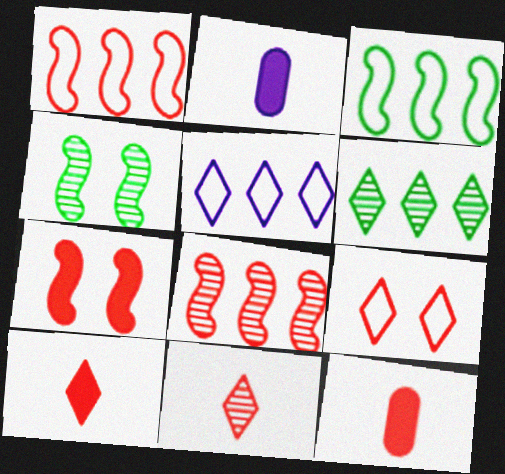[[4, 5, 12], 
[8, 9, 12]]